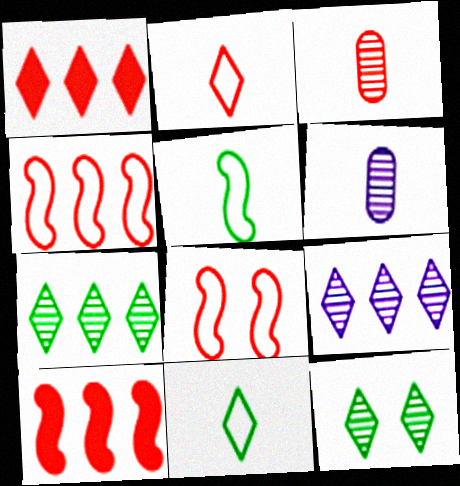[[1, 3, 8]]